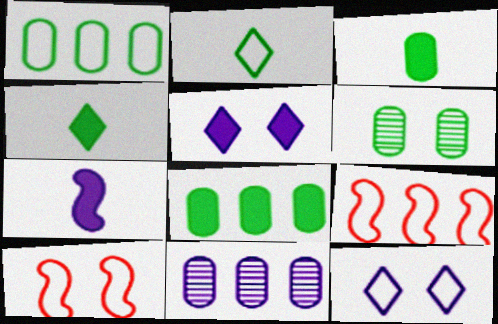[[1, 3, 6], 
[4, 10, 11], 
[5, 6, 10], 
[7, 11, 12]]